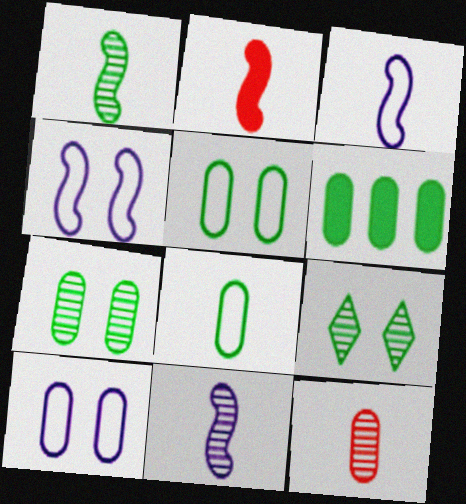[[1, 2, 3], 
[6, 7, 8], 
[6, 10, 12]]